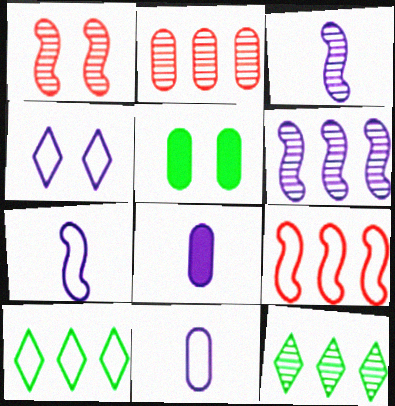[[1, 4, 5], 
[1, 8, 10], 
[2, 5, 11], 
[2, 6, 12], 
[4, 6, 8]]